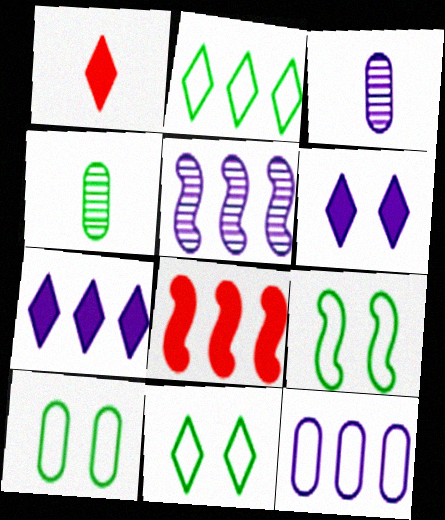[[1, 5, 10], 
[3, 8, 11], 
[5, 7, 12], 
[9, 10, 11]]